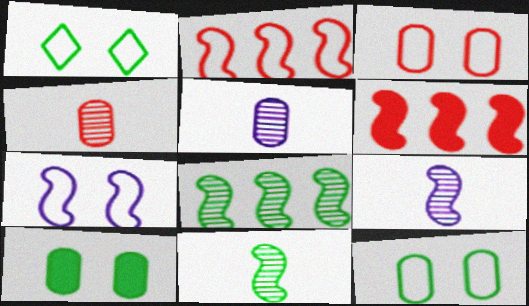[[1, 3, 7], 
[1, 5, 6], 
[6, 7, 11]]